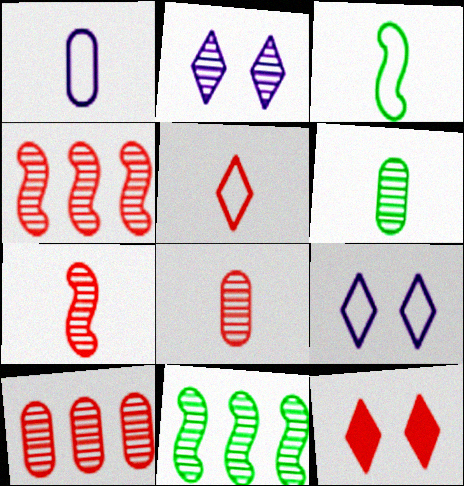[[1, 3, 5], 
[1, 11, 12], 
[2, 4, 6], 
[2, 8, 11]]